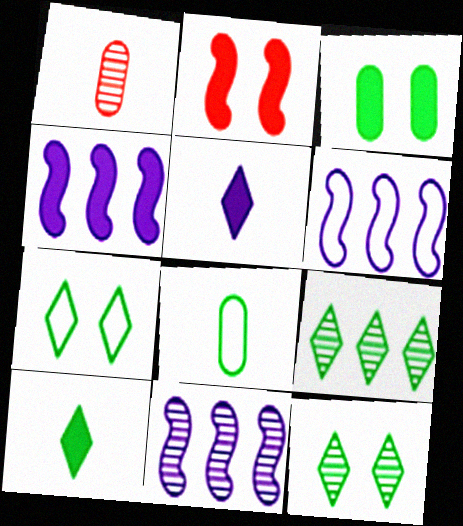[[1, 4, 7], 
[1, 11, 12], 
[4, 6, 11], 
[7, 9, 10]]